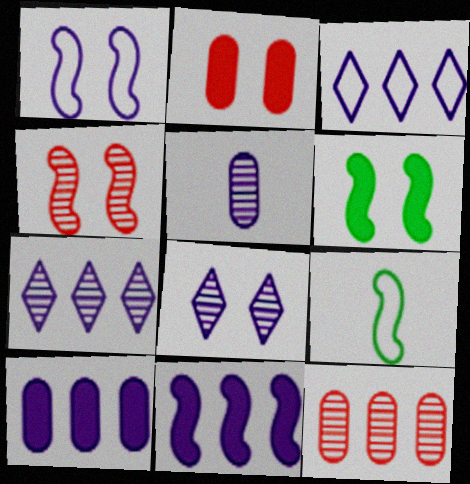[[1, 4, 6], 
[2, 7, 9], 
[4, 9, 11]]